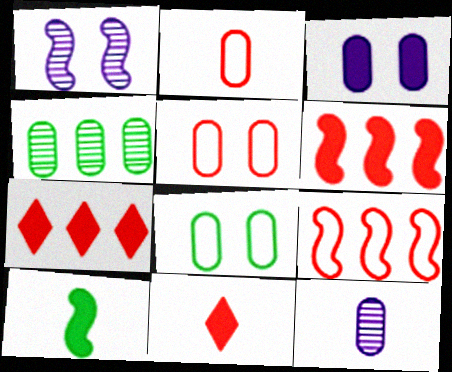[[1, 9, 10], 
[2, 3, 4], 
[3, 7, 10]]